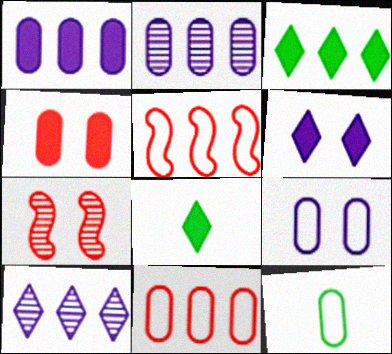[[2, 3, 5], 
[2, 4, 12], 
[9, 11, 12]]